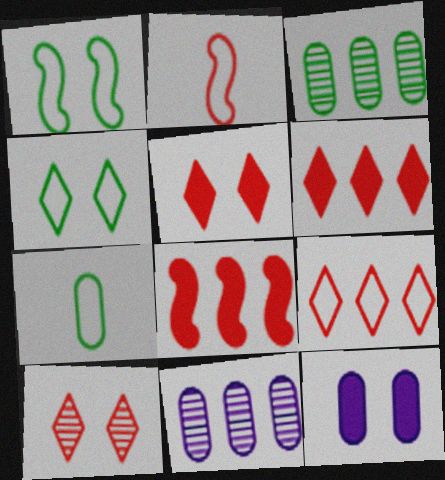[[1, 10, 12]]